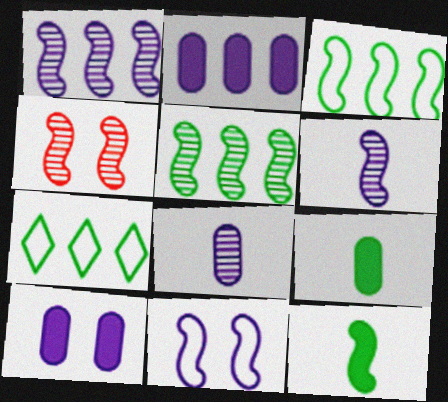[[4, 5, 6]]